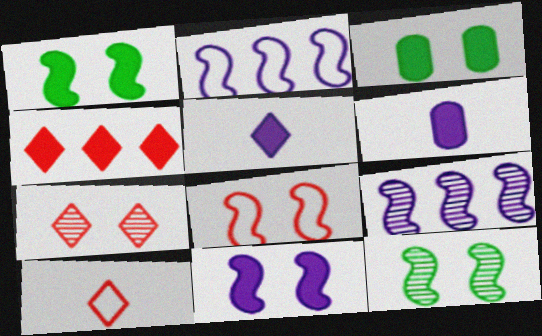[[1, 4, 6], 
[3, 9, 10], 
[4, 7, 10], 
[8, 11, 12]]